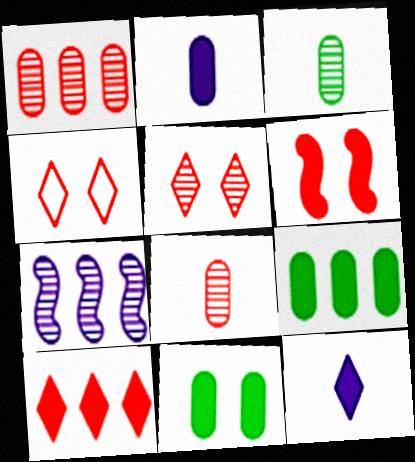[[3, 5, 7], 
[6, 9, 12]]